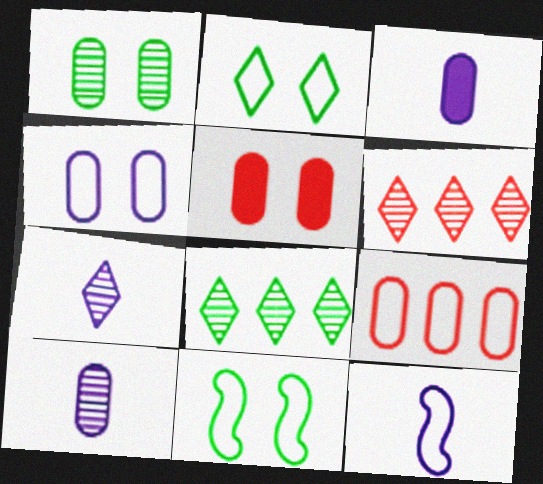[[1, 3, 9], 
[1, 4, 5], 
[2, 9, 12], 
[3, 6, 11], 
[3, 7, 12], 
[5, 8, 12]]